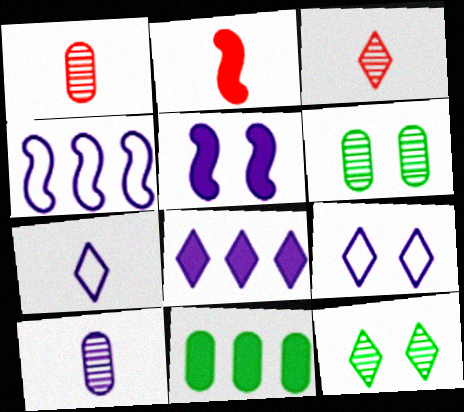[]